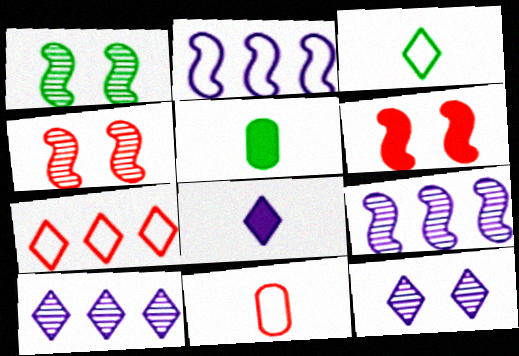[]